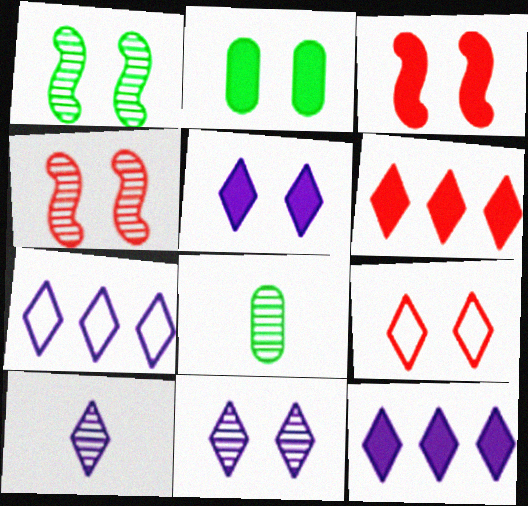[[2, 3, 5], 
[3, 7, 8], 
[5, 7, 10]]